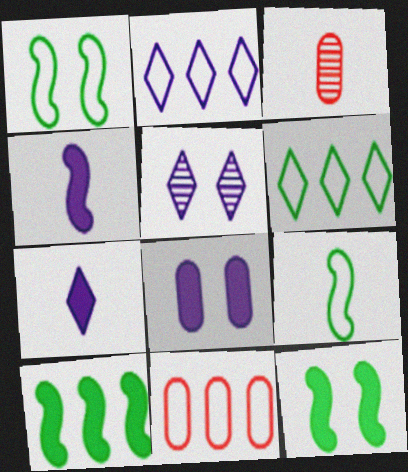[[2, 3, 12], 
[2, 5, 7], 
[3, 7, 9]]